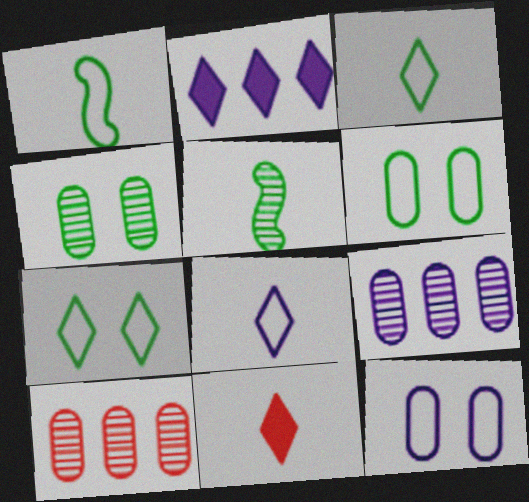[]